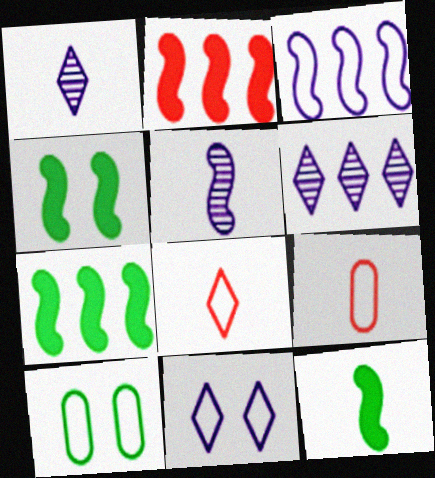[[1, 2, 10], 
[1, 9, 12], 
[3, 8, 10], 
[4, 6, 9], 
[4, 7, 12]]